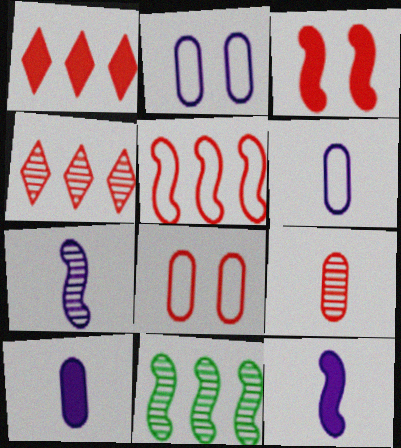[]